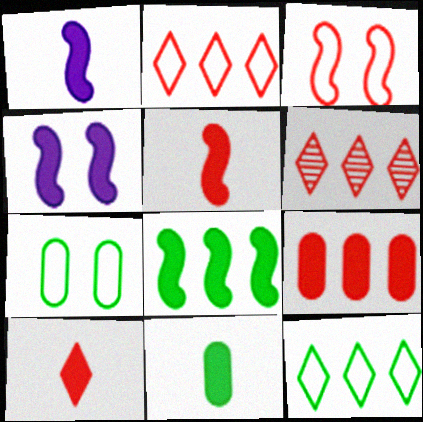[[1, 6, 7], 
[1, 10, 11], 
[4, 5, 8]]